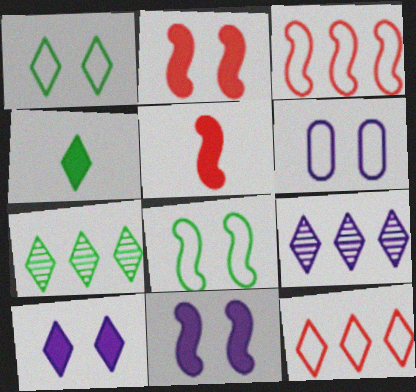[[1, 4, 7], 
[5, 6, 7]]